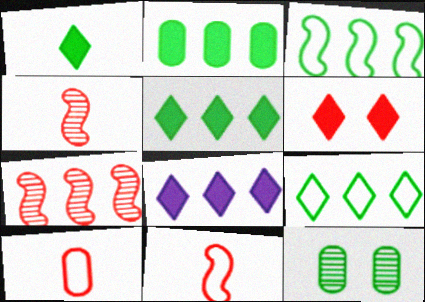[[1, 3, 12], 
[1, 6, 8], 
[6, 7, 10], 
[8, 11, 12]]